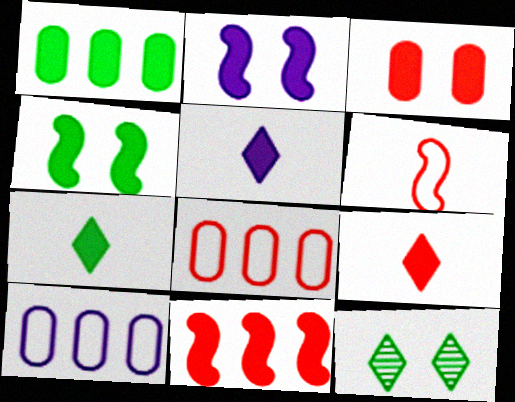[[1, 2, 9], 
[1, 4, 7], 
[3, 9, 11], 
[5, 7, 9]]